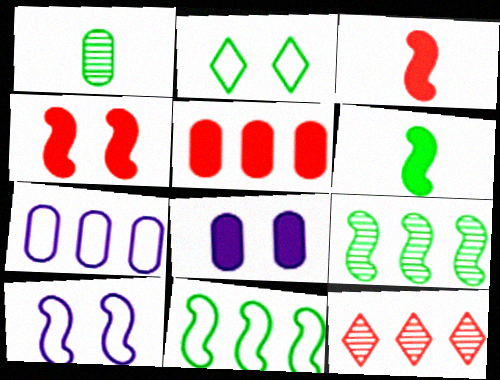[[3, 9, 10]]